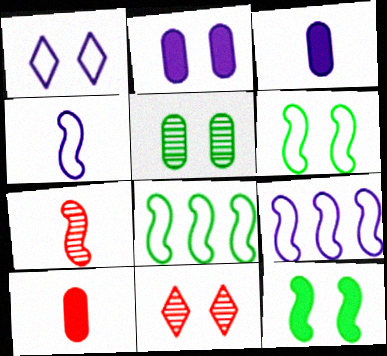[[2, 6, 11], 
[3, 8, 11], 
[7, 9, 12]]